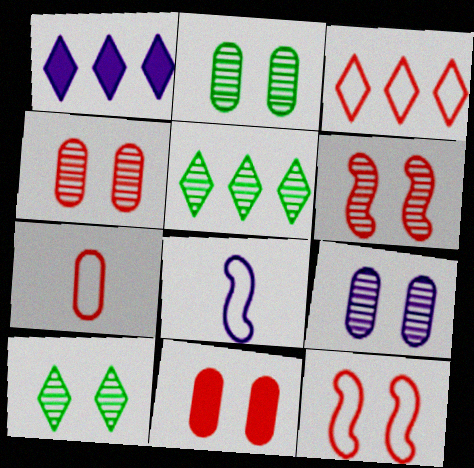[[1, 3, 5], 
[1, 8, 9], 
[2, 4, 9], 
[3, 7, 12], 
[5, 8, 11], 
[6, 9, 10]]